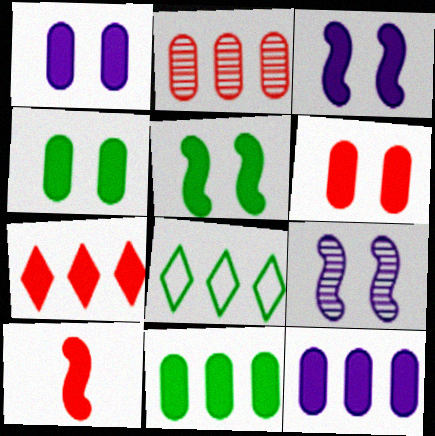[[1, 4, 6], 
[6, 7, 10]]